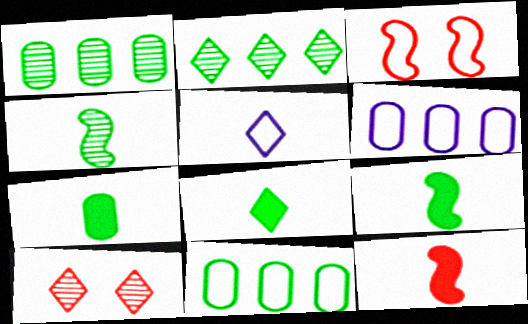[[3, 5, 11], 
[6, 9, 10], 
[7, 8, 9]]